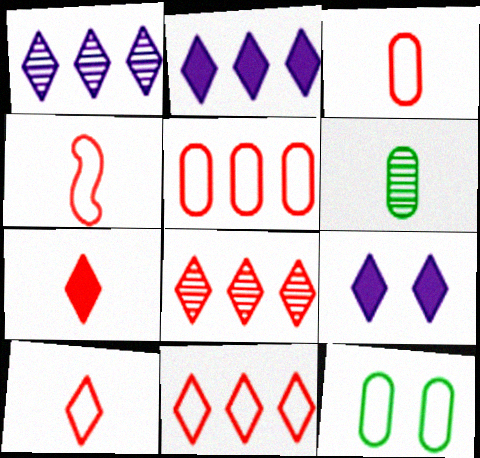[[3, 4, 10]]